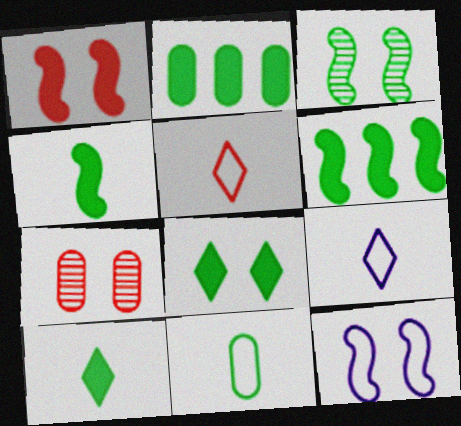[[1, 3, 12], 
[2, 4, 8], 
[6, 7, 9], 
[7, 8, 12]]